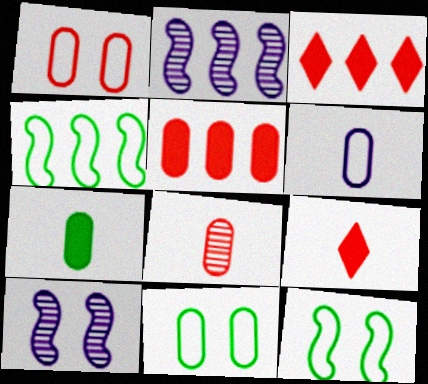[[1, 5, 8], 
[2, 9, 11], 
[6, 7, 8]]